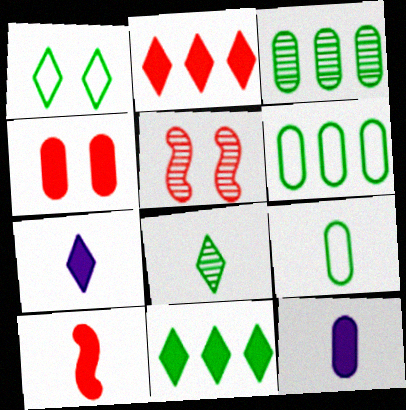[[1, 8, 11], 
[2, 4, 10], 
[5, 6, 7]]